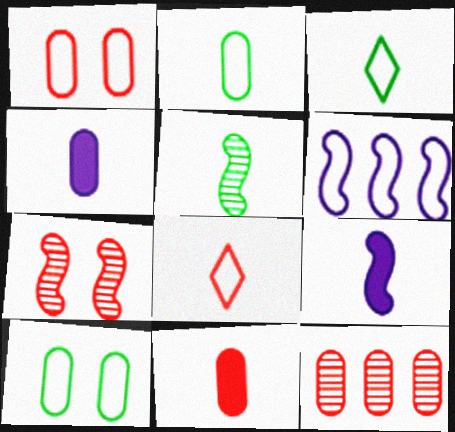[[1, 3, 6], 
[1, 11, 12], 
[4, 5, 8], 
[4, 10, 12], 
[6, 8, 10]]